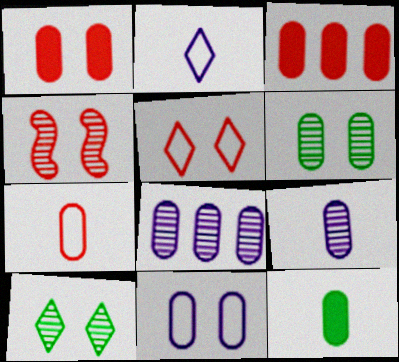[[1, 4, 5], 
[1, 6, 11], 
[7, 9, 12]]